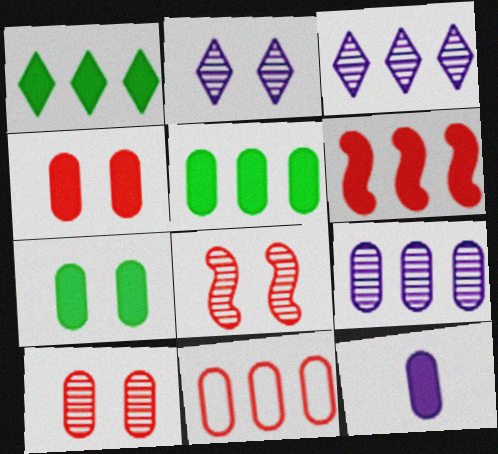[[4, 5, 12], 
[5, 9, 11]]